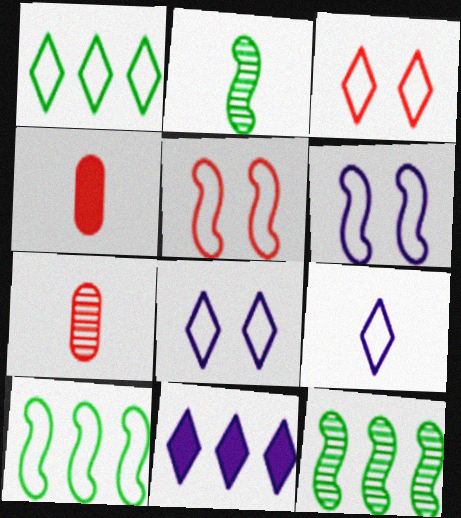[[1, 3, 9], 
[2, 4, 9], 
[4, 8, 12]]